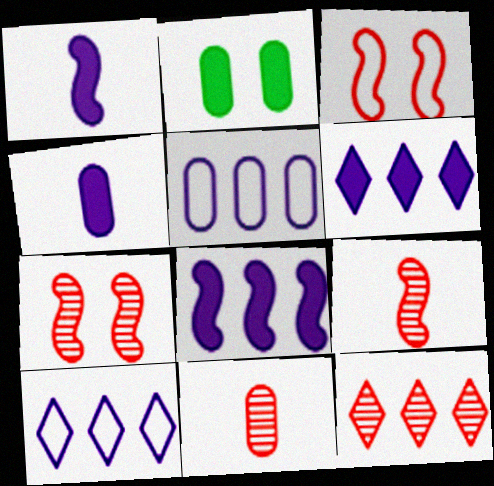[[2, 5, 11], 
[2, 9, 10], 
[7, 11, 12]]